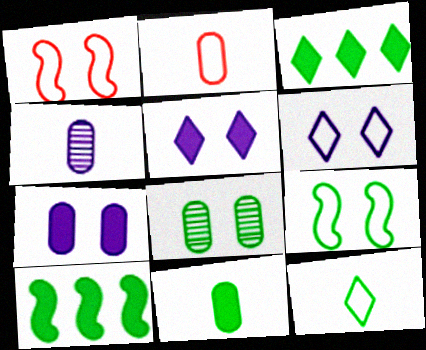[[1, 3, 4], 
[1, 5, 8], 
[2, 4, 11], 
[8, 10, 12]]